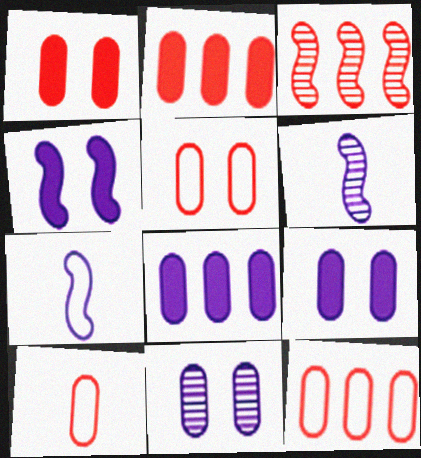[[5, 10, 12]]